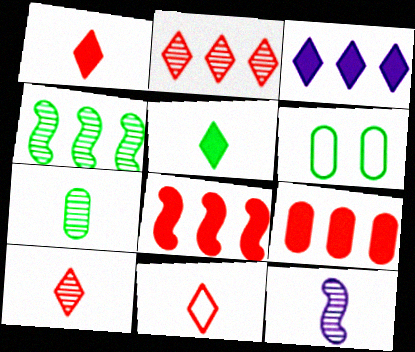[[1, 10, 11], 
[4, 5, 6], 
[7, 10, 12]]